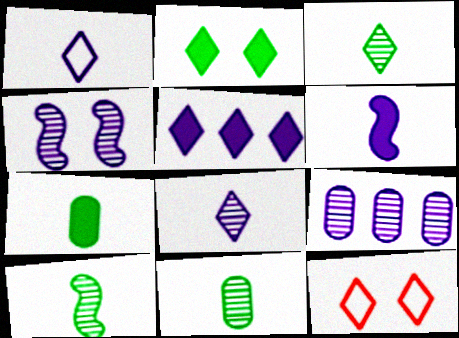[[3, 5, 12], 
[3, 10, 11], 
[4, 8, 9]]